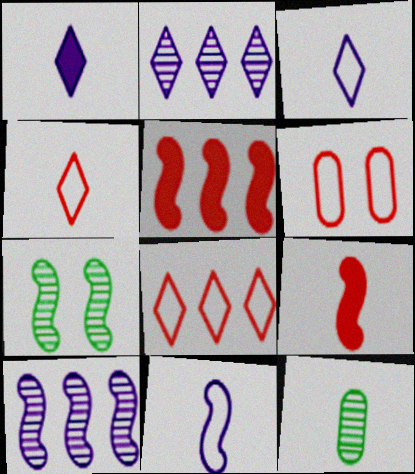[[3, 9, 12], 
[5, 7, 11]]